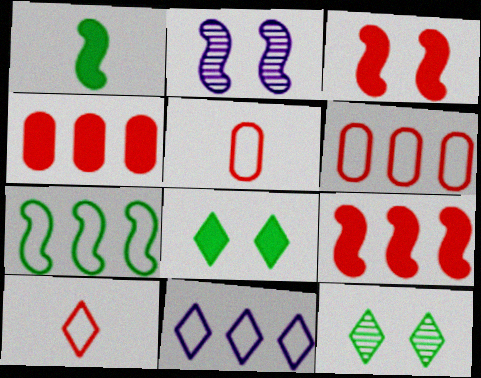[[6, 7, 11]]